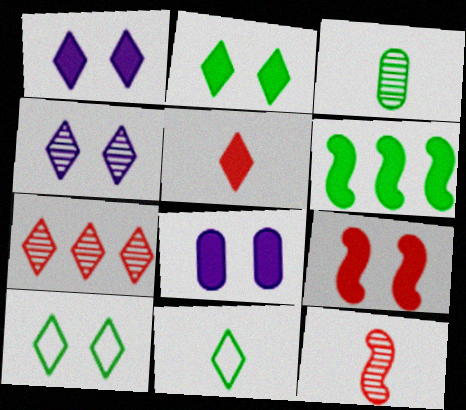[[1, 7, 11], 
[2, 8, 9], 
[3, 6, 10], 
[5, 6, 8]]